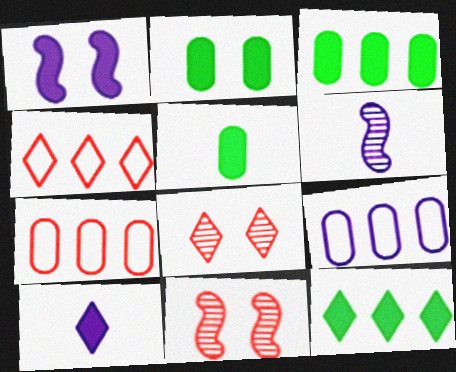[[2, 3, 5], 
[2, 4, 6]]